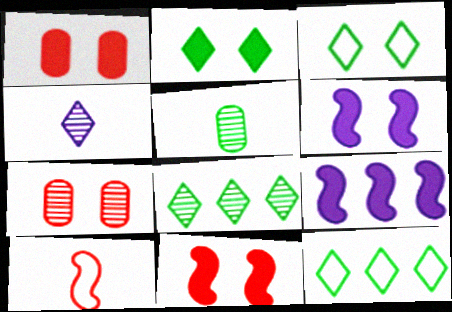[[1, 2, 6], 
[3, 6, 7]]